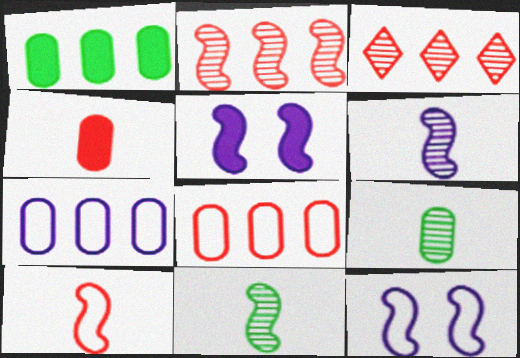[]